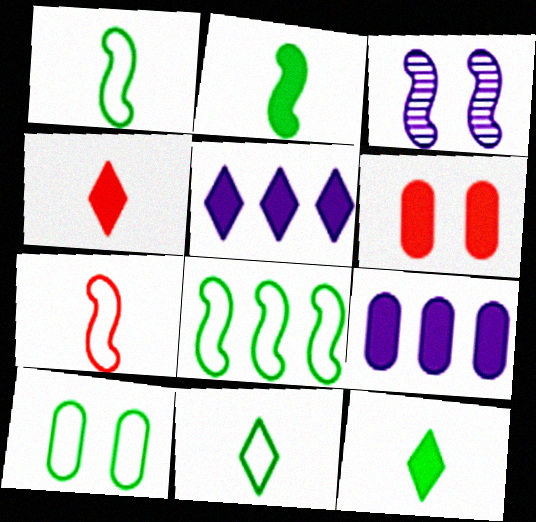[[2, 5, 6], 
[8, 10, 11]]